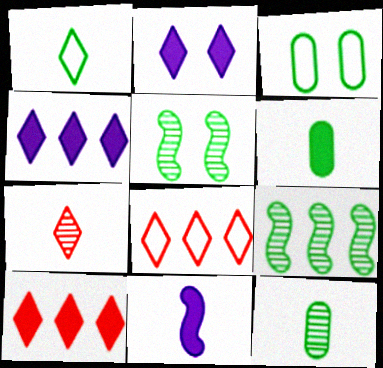[]